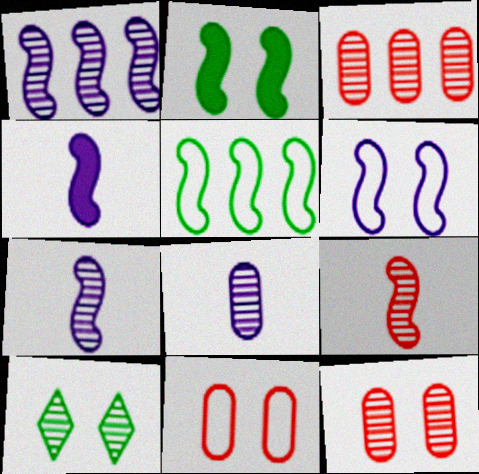[[1, 4, 6], 
[3, 7, 10]]